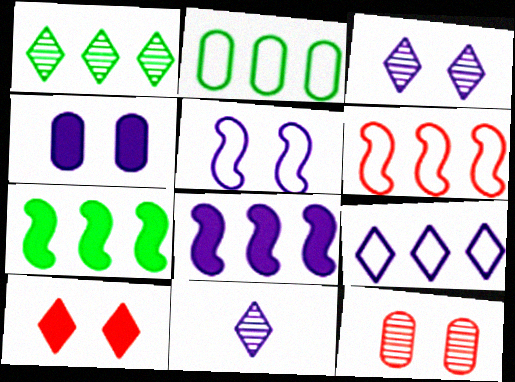[[1, 2, 7], 
[2, 6, 9], 
[3, 4, 5]]